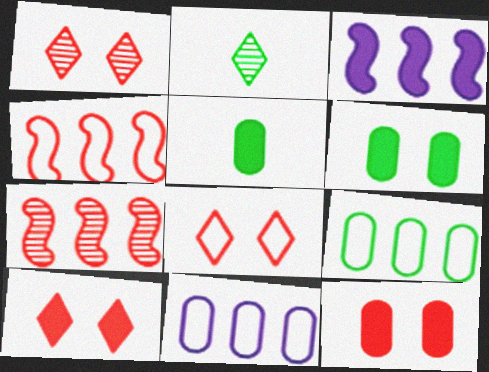[[1, 8, 10], 
[3, 5, 10]]